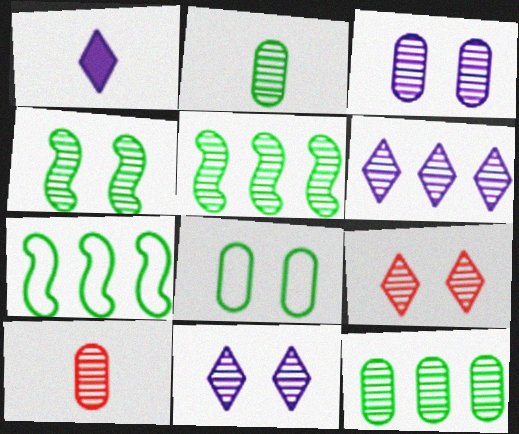[[3, 4, 9], 
[3, 10, 12], 
[4, 6, 10], 
[5, 10, 11]]